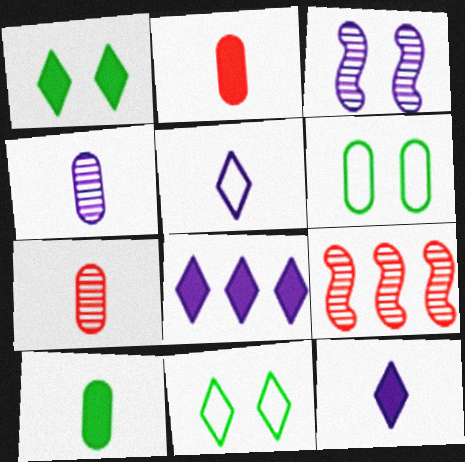[[6, 9, 12]]